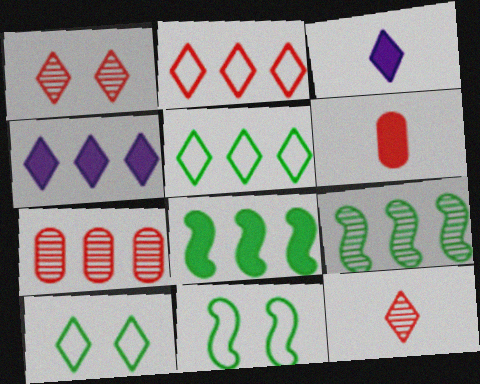[[1, 3, 5], 
[3, 7, 11], 
[4, 10, 12]]